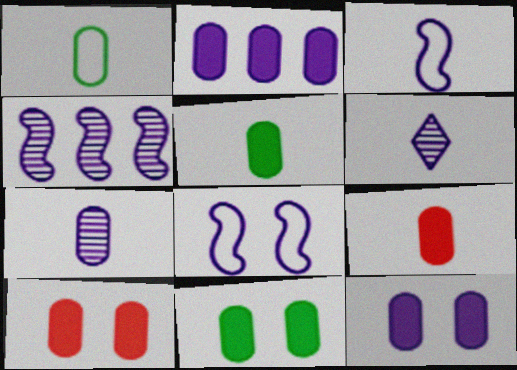[[1, 7, 9], 
[2, 5, 10], 
[2, 6, 8], 
[2, 9, 11], 
[10, 11, 12]]